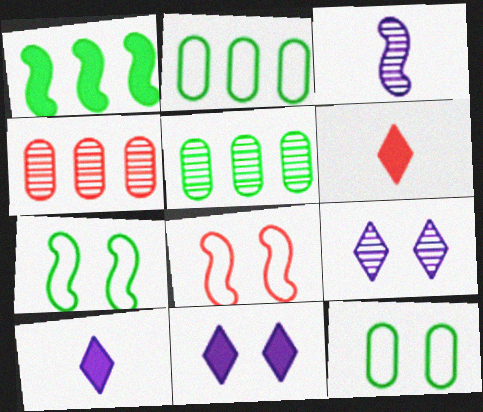[[1, 3, 8], 
[4, 6, 8], 
[4, 7, 10], 
[5, 8, 10]]